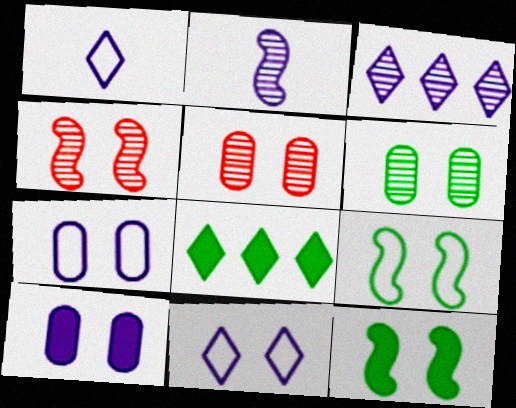[[5, 11, 12]]